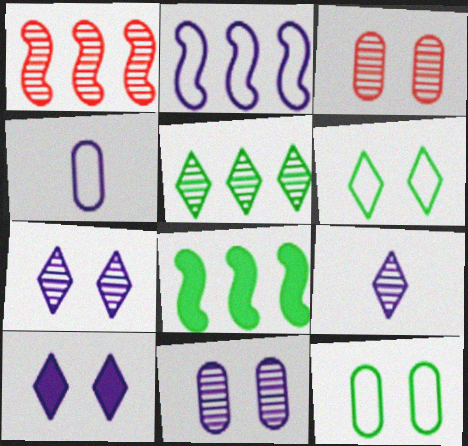[[1, 2, 8]]